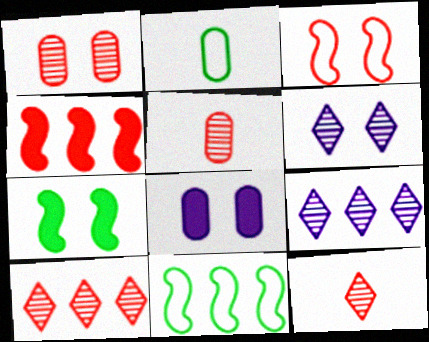[[2, 4, 6], 
[8, 11, 12]]